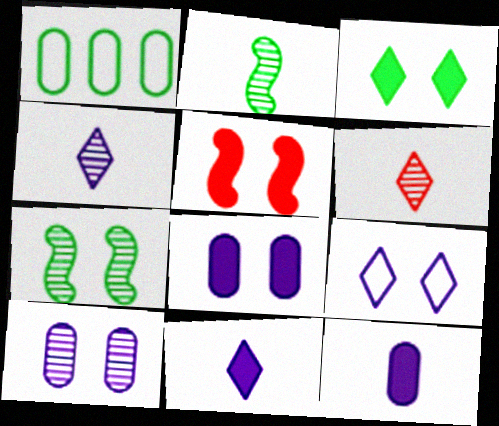[[1, 2, 3], 
[1, 4, 5], 
[3, 5, 8]]